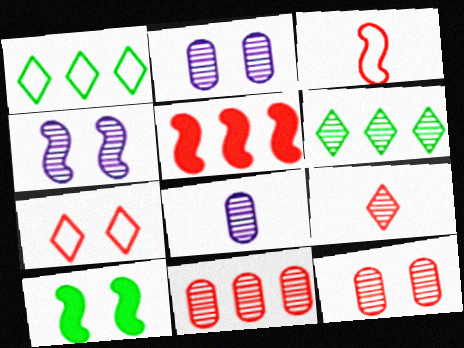[[2, 7, 10]]